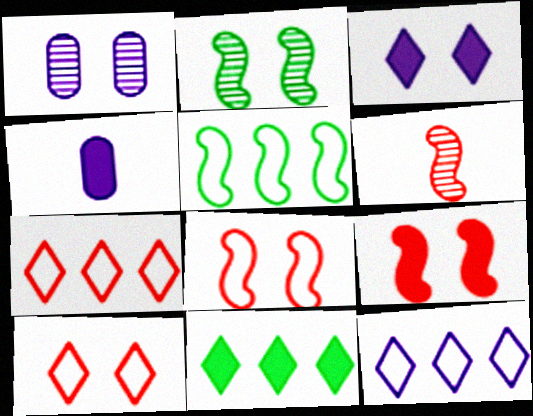[[2, 4, 7], 
[4, 9, 11]]